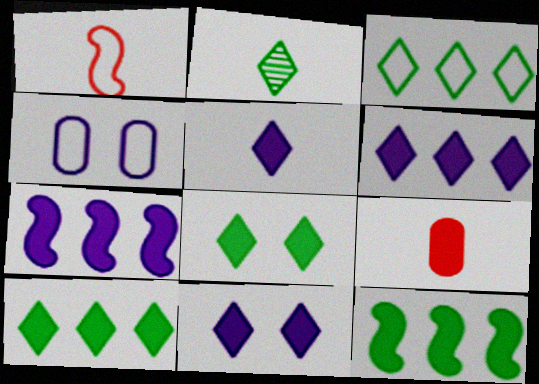[[1, 3, 4], 
[2, 3, 8], 
[5, 6, 11], 
[7, 8, 9], 
[9, 11, 12]]